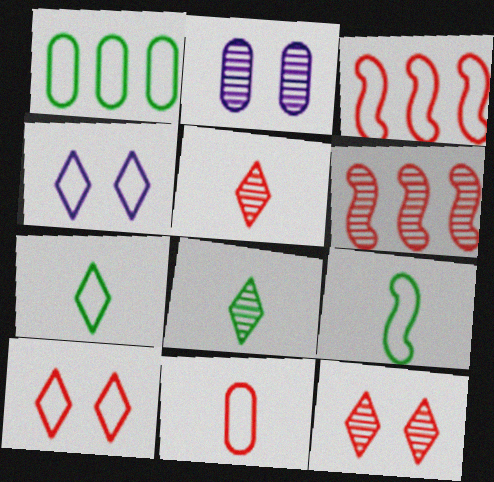[[2, 6, 8], 
[3, 10, 11]]